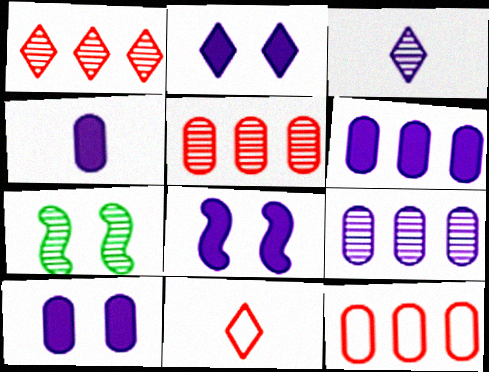[[2, 8, 10], 
[3, 5, 7], 
[4, 6, 10], 
[6, 7, 11]]